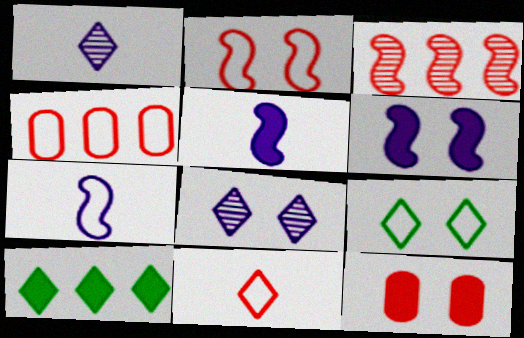[[2, 4, 11], 
[3, 11, 12], 
[4, 7, 9], 
[5, 10, 12], 
[8, 10, 11]]